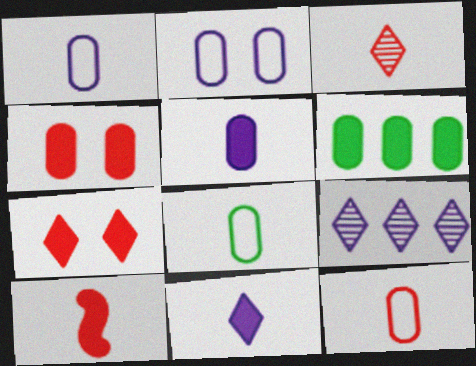[[1, 8, 12], 
[3, 10, 12], 
[4, 5, 6]]